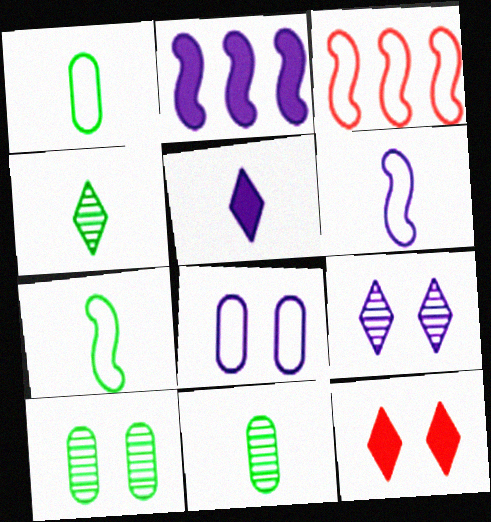[[3, 5, 10]]